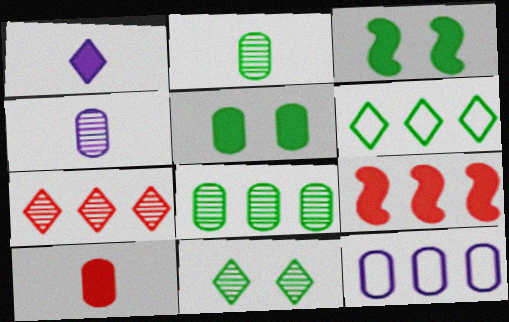[[1, 5, 9], 
[2, 3, 6]]